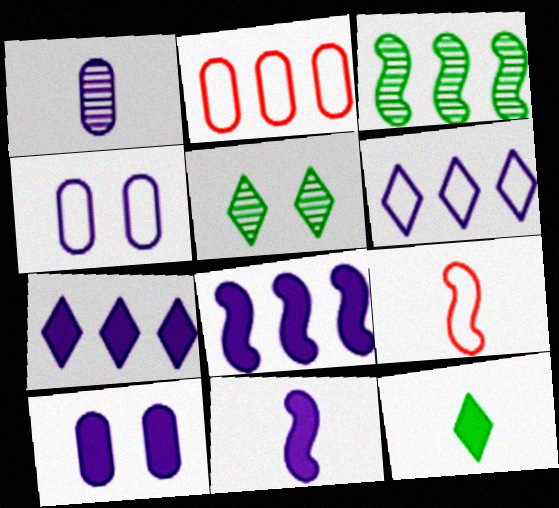[[1, 9, 12], 
[2, 3, 7], 
[2, 5, 11], 
[7, 10, 11]]